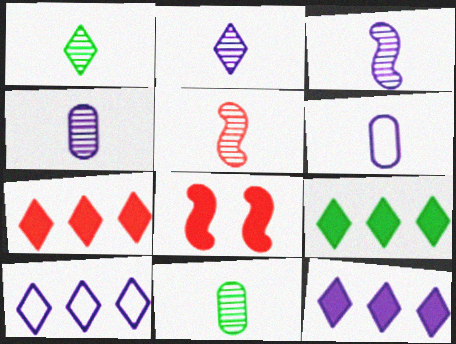[[1, 4, 5], 
[2, 3, 4], 
[2, 5, 11], 
[7, 9, 12], 
[8, 10, 11]]